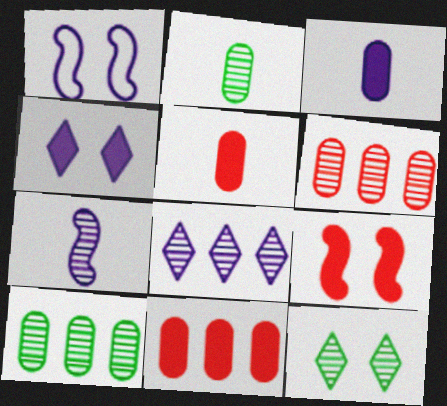[[1, 3, 8], 
[6, 7, 12]]